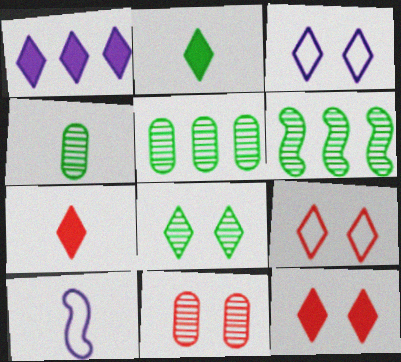[[1, 2, 12], 
[3, 8, 12], 
[4, 6, 8], 
[4, 7, 10], 
[5, 10, 12]]